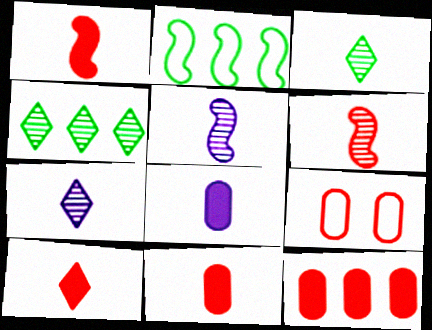[[1, 10, 11]]